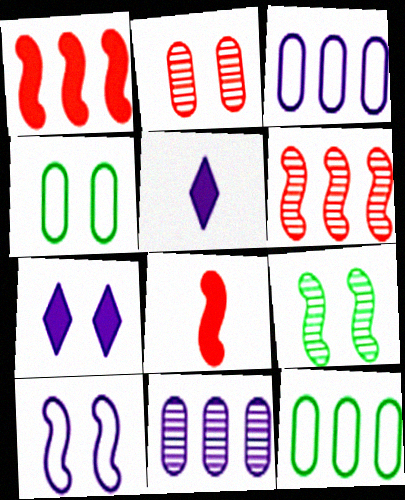[[4, 5, 6], 
[5, 10, 11]]